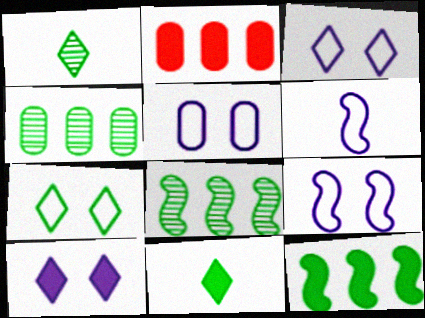[[1, 2, 9], 
[3, 5, 9]]